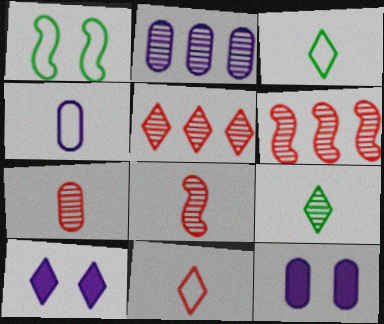[[2, 4, 12], 
[3, 5, 10], 
[3, 6, 12]]